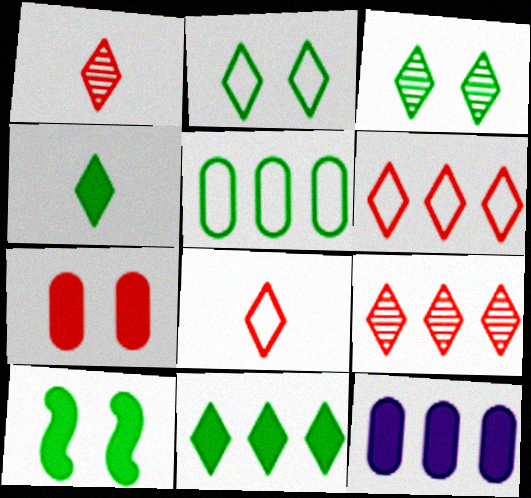[]